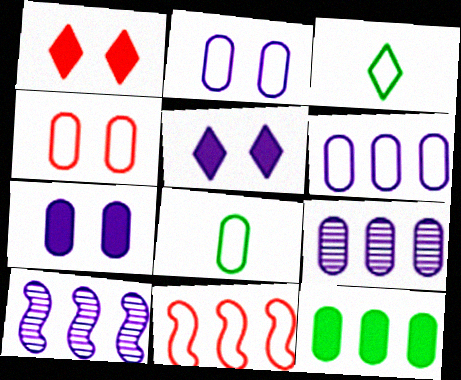[[1, 8, 10], 
[2, 3, 11], 
[4, 6, 8]]